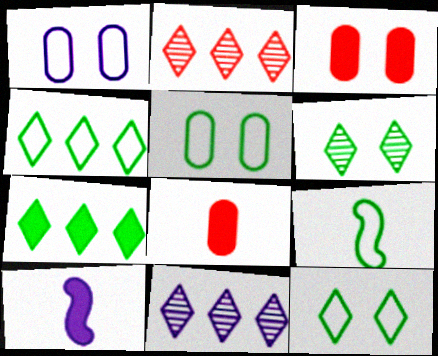[[1, 10, 11], 
[2, 5, 10], 
[3, 7, 10], 
[3, 9, 11], 
[4, 5, 9]]